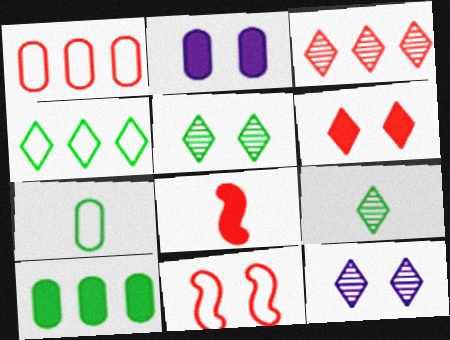[[2, 5, 11], 
[3, 9, 12]]